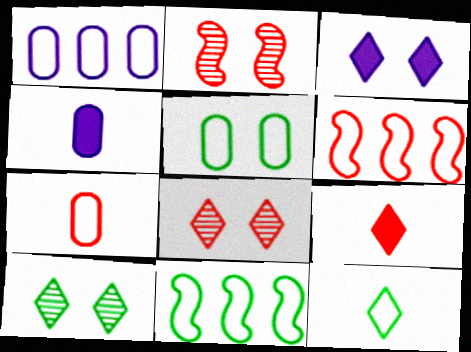[[1, 5, 7], 
[2, 3, 5], 
[4, 6, 10], 
[4, 8, 11], 
[5, 11, 12]]